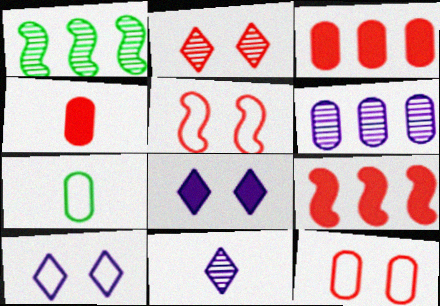[[1, 4, 10]]